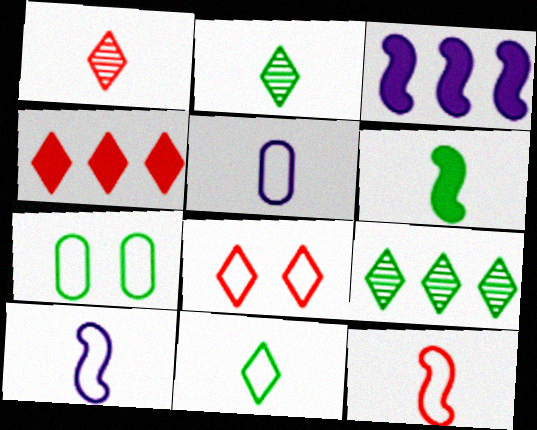[[1, 3, 7], 
[1, 4, 8], 
[1, 5, 6], 
[5, 11, 12], 
[6, 7, 9]]